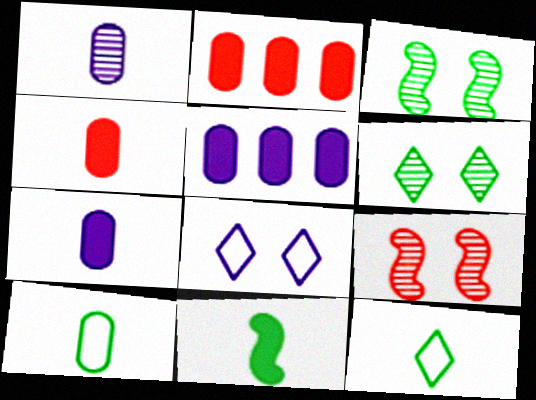[[1, 4, 10], 
[5, 9, 12]]